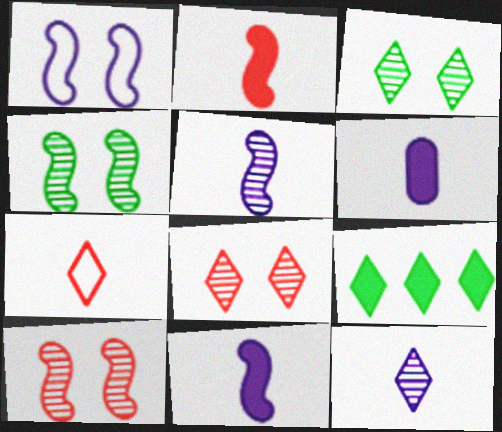[]